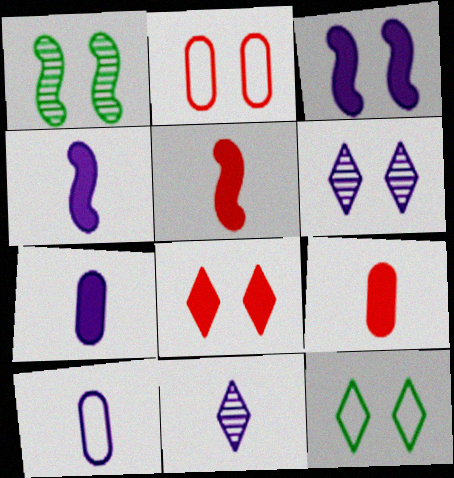[[4, 10, 11], 
[6, 8, 12]]